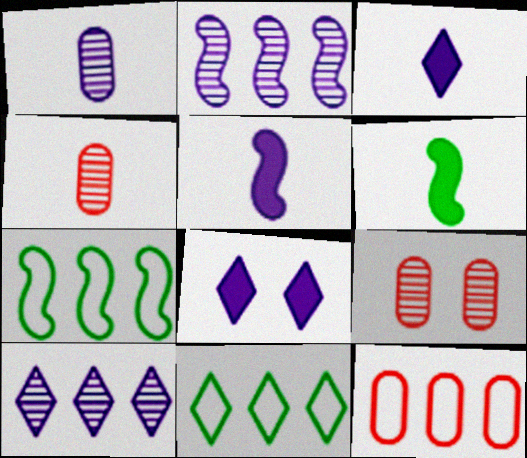[[3, 7, 9], 
[4, 7, 8], 
[5, 9, 11]]